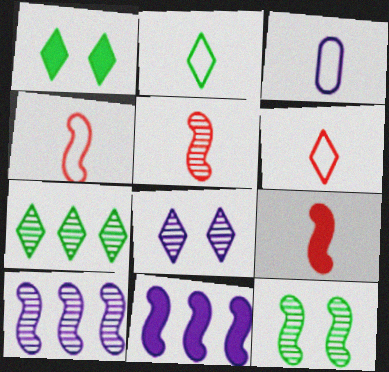[[1, 2, 7], 
[2, 3, 4], 
[3, 8, 11], 
[4, 5, 9], 
[4, 11, 12], 
[5, 10, 12]]